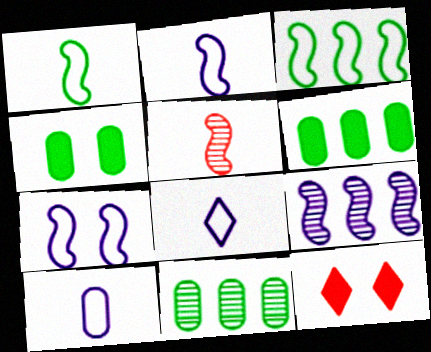[[2, 8, 10], 
[2, 11, 12]]